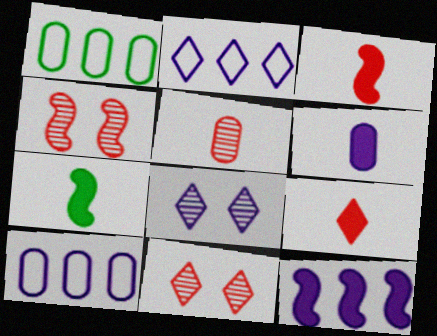[[1, 3, 8], 
[6, 7, 9], 
[7, 10, 11]]